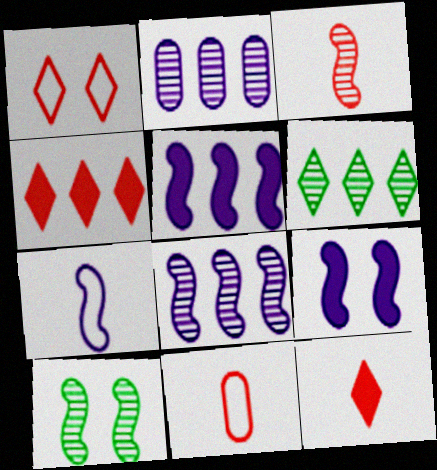[[3, 8, 10], 
[3, 11, 12], 
[6, 9, 11], 
[7, 8, 9]]